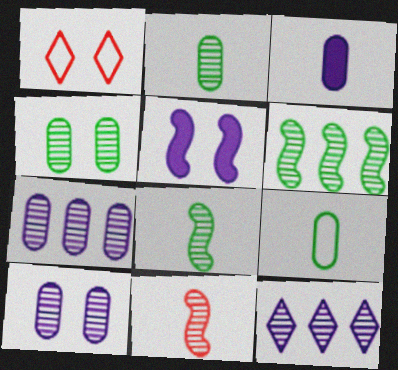[[1, 3, 6], 
[1, 4, 5], 
[4, 11, 12]]